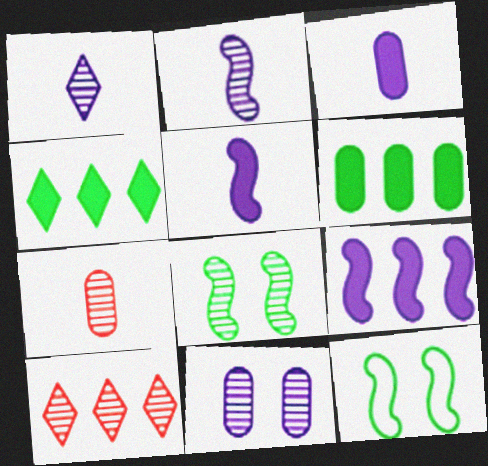[[3, 10, 12]]